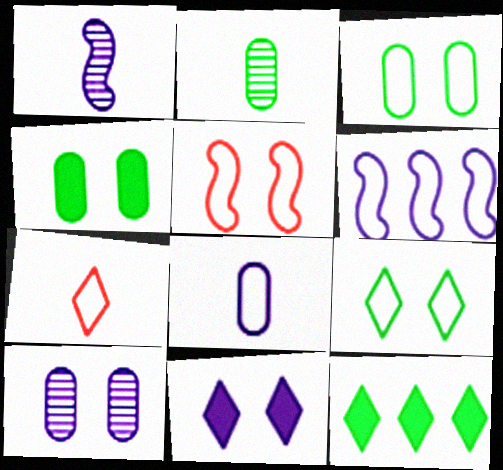[[3, 6, 7]]